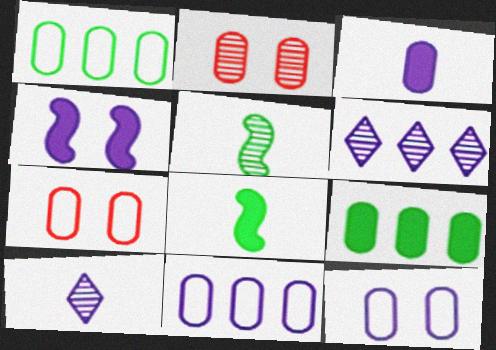[[1, 2, 3], 
[2, 5, 6], 
[4, 10, 11], 
[6, 7, 8]]